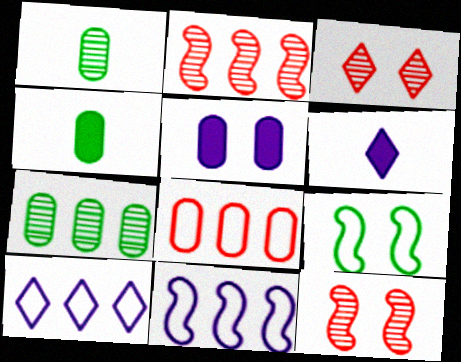[[1, 5, 8], 
[3, 4, 11], 
[3, 5, 9], 
[4, 10, 12]]